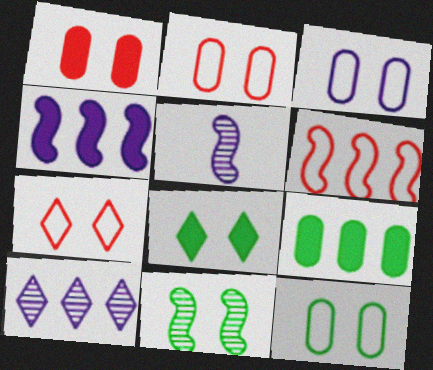[[2, 3, 12], 
[5, 7, 9], 
[6, 9, 10], 
[8, 11, 12]]